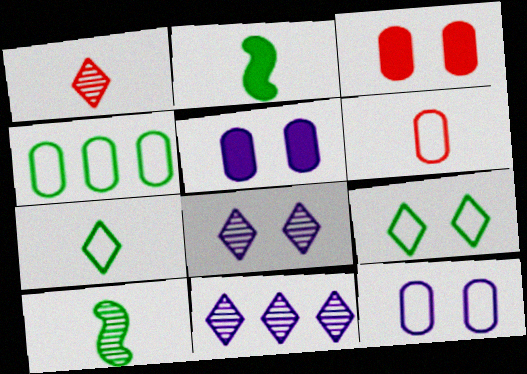[[4, 6, 12]]